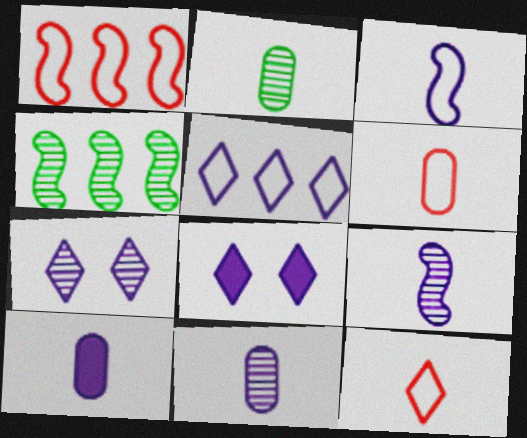[[1, 2, 8], 
[2, 6, 10], 
[4, 6, 8]]